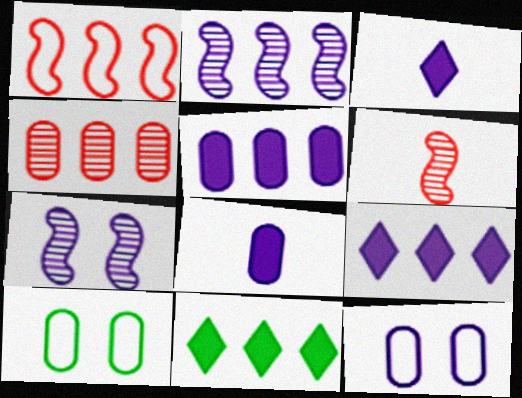[[2, 3, 12], 
[4, 8, 10], 
[6, 9, 10], 
[6, 11, 12]]